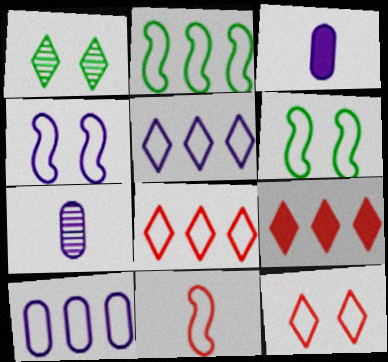[[2, 4, 11], 
[2, 8, 10], 
[6, 7, 9]]